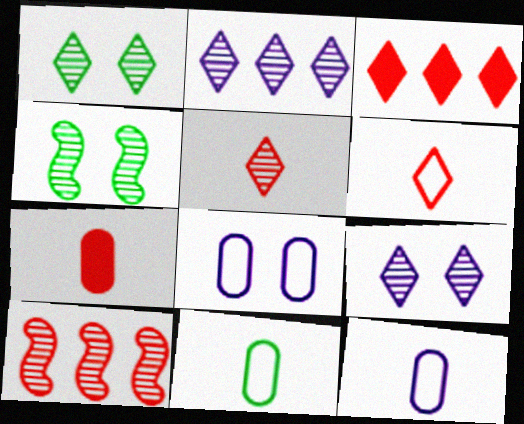[[1, 2, 5], 
[3, 4, 12]]